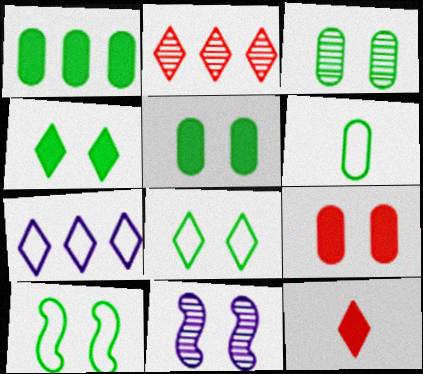[[1, 3, 6], 
[3, 4, 10], 
[8, 9, 11]]